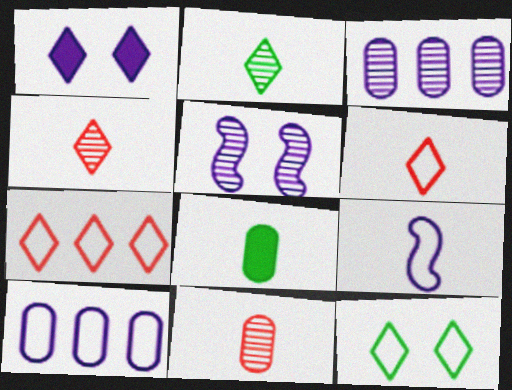[[1, 2, 7], 
[1, 3, 9], 
[4, 8, 9], 
[5, 7, 8]]